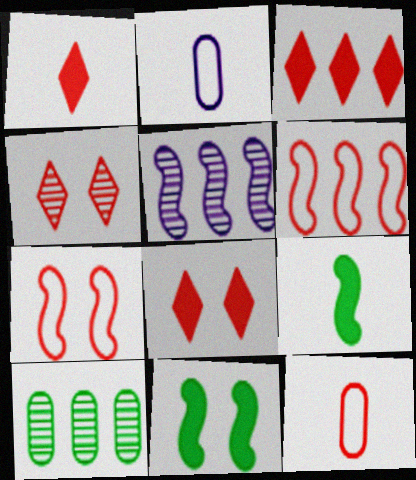[[1, 3, 8], 
[5, 7, 9]]